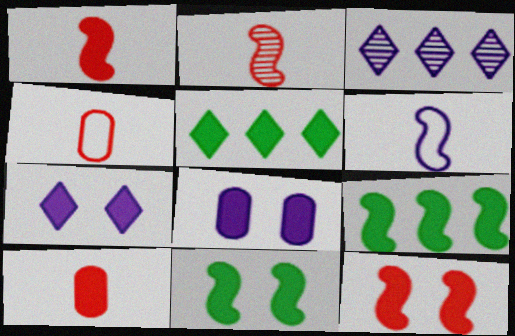[[1, 5, 8], 
[3, 4, 11], 
[3, 6, 8], 
[7, 9, 10]]